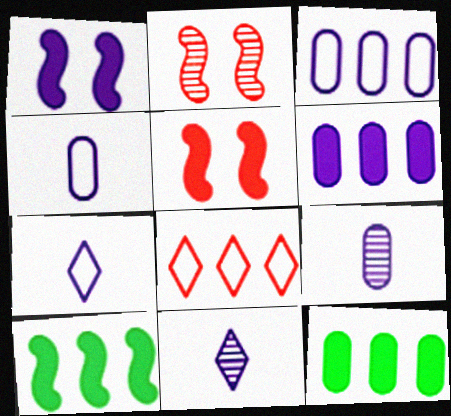[[1, 3, 11], 
[2, 7, 12]]